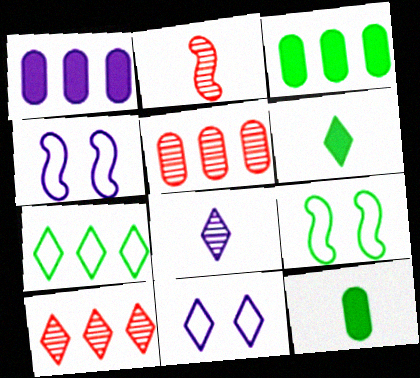[[1, 4, 8], 
[2, 3, 11], 
[4, 5, 6], 
[4, 10, 12], 
[6, 10, 11]]